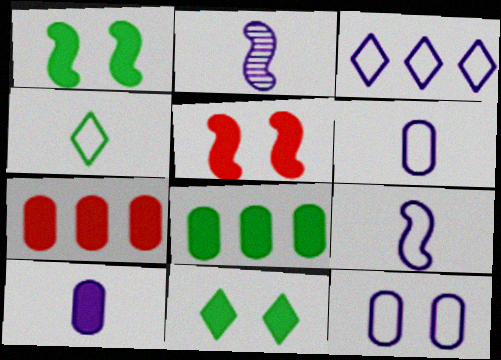[[3, 9, 12]]